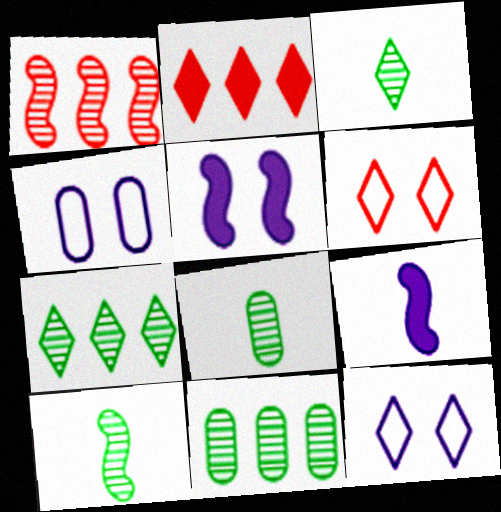[[2, 3, 12], 
[2, 4, 10], 
[3, 8, 10], 
[6, 9, 11]]